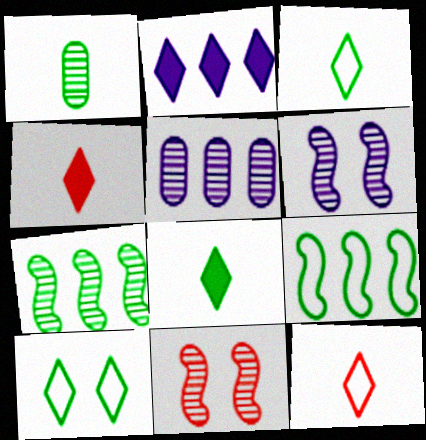[]